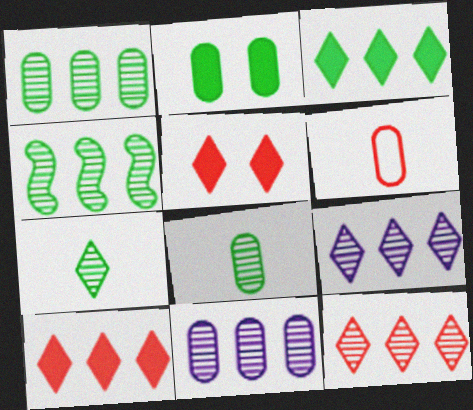[[2, 6, 11], 
[4, 11, 12]]